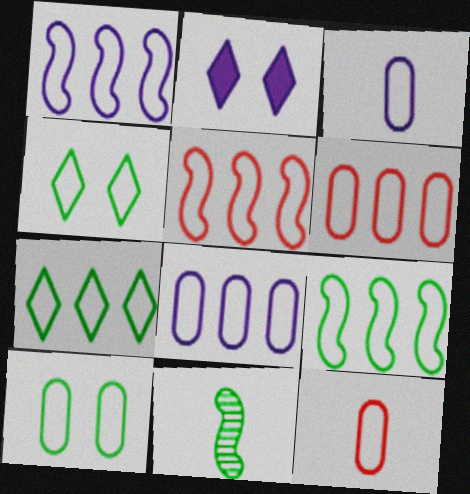[[1, 4, 12], 
[1, 5, 9], 
[1, 6, 7], 
[2, 6, 11], 
[3, 4, 5], 
[3, 6, 10], 
[5, 7, 8], 
[8, 10, 12]]